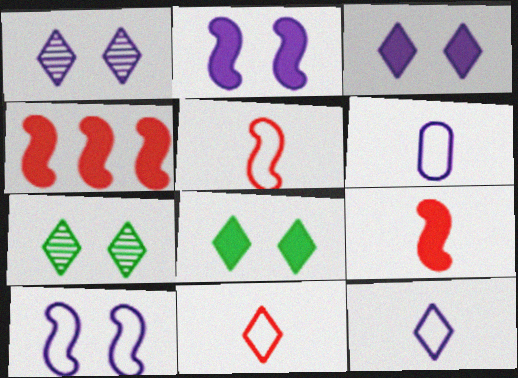[[4, 6, 7]]